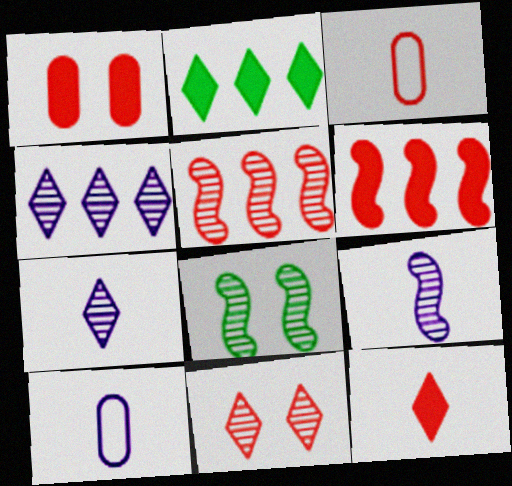[[1, 6, 12], 
[3, 6, 11], 
[5, 8, 9]]